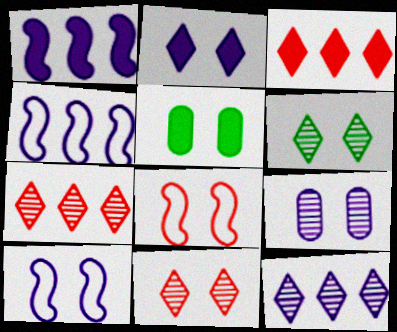[[2, 9, 10], 
[5, 10, 11]]